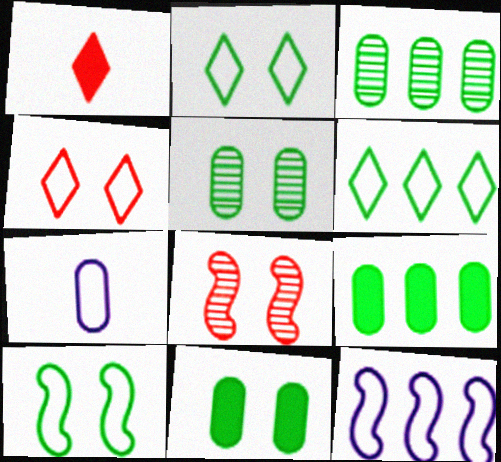[[1, 5, 12]]